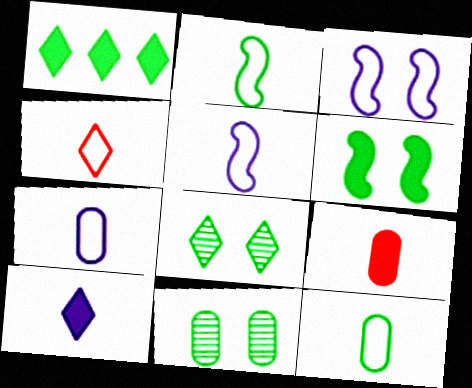[[1, 2, 11], 
[2, 4, 7], 
[4, 5, 12]]